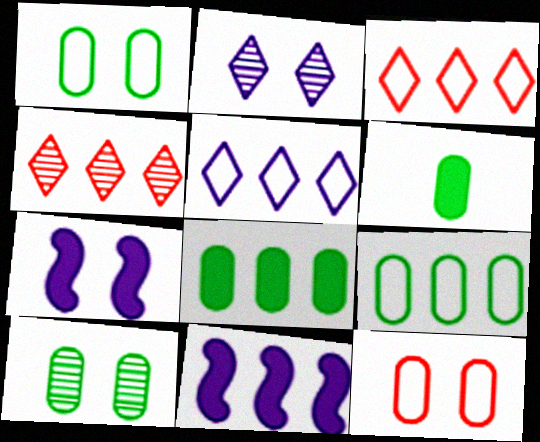[[4, 9, 11], 
[6, 9, 10]]